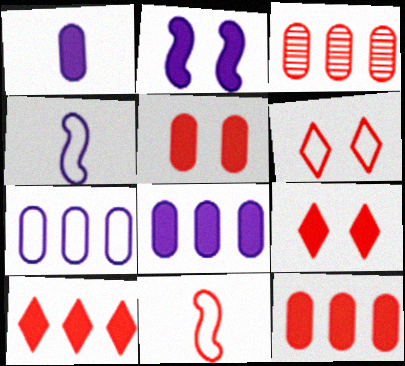[[3, 9, 11]]